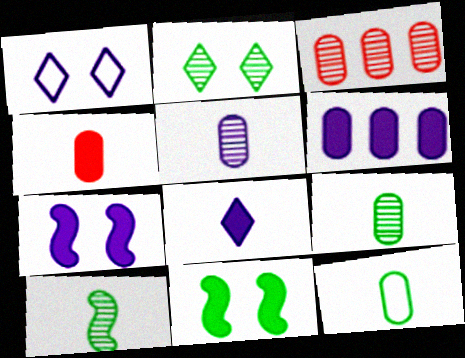[[4, 5, 12], 
[6, 7, 8]]